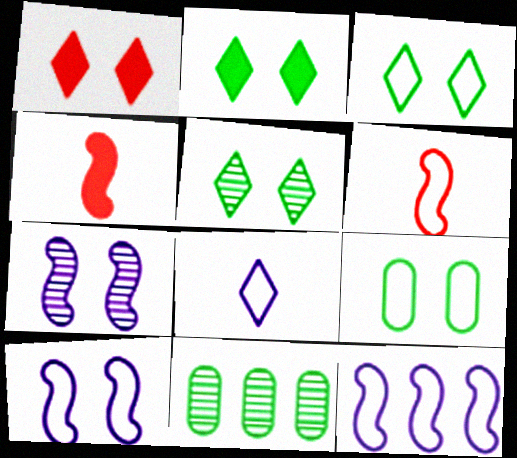[[1, 7, 9], 
[2, 3, 5]]